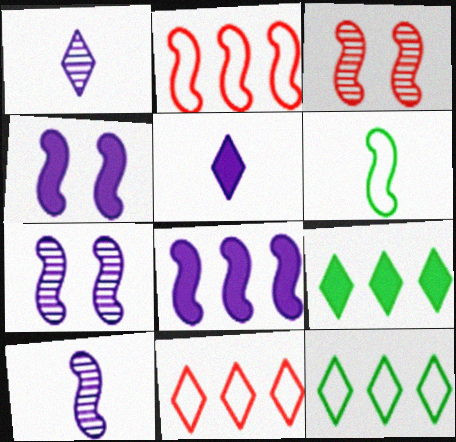[[3, 6, 8]]